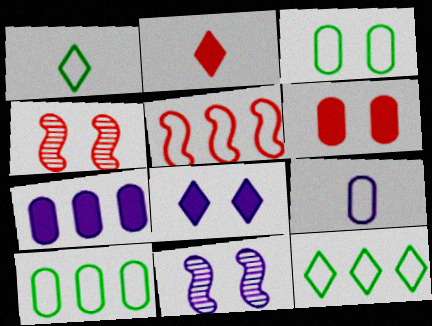[[1, 4, 7], 
[2, 10, 11], 
[3, 4, 8]]